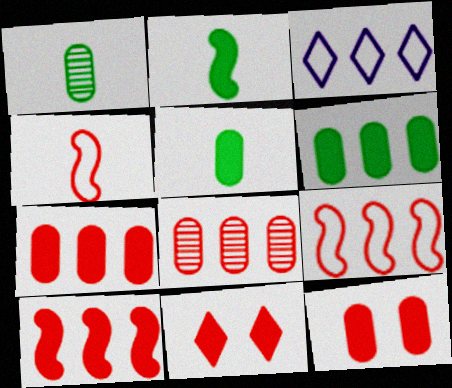[[4, 8, 11]]